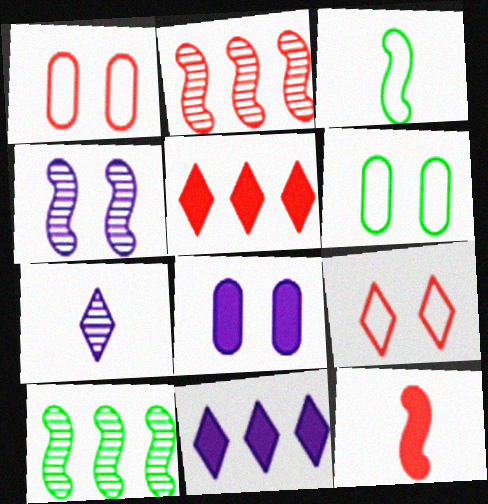[]